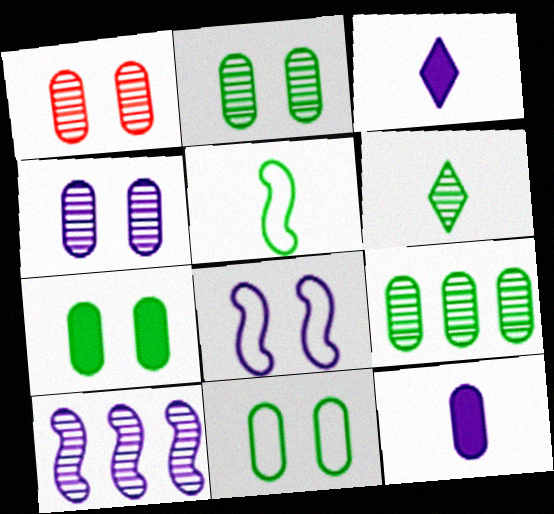[[1, 2, 4], 
[1, 6, 10], 
[2, 7, 11]]